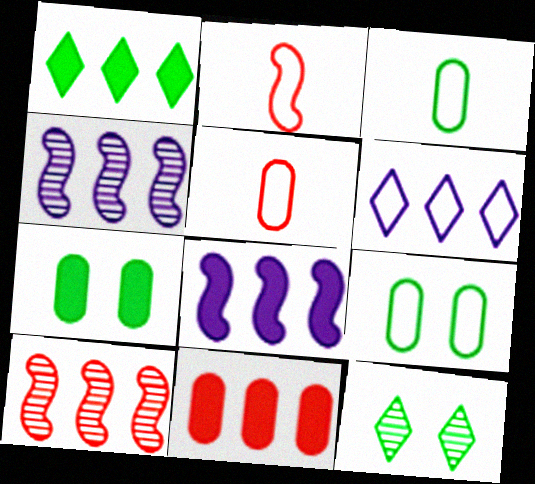[[1, 8, 11], 
[2, 6, 9], 
[5, 8, 12]]